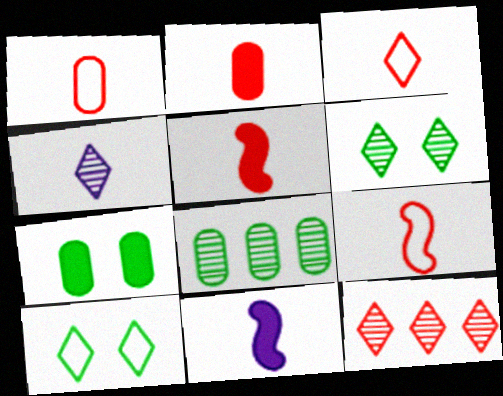[[1, 3, 9], 
[4, 6, 12]]